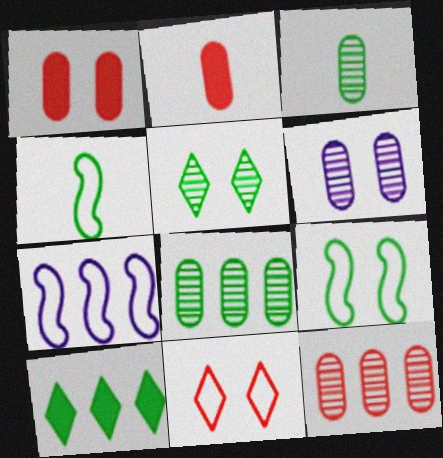[[2, 5, 7], 
[3, 6, 12], 
[3, 9, 10], 
[7, 10, 12]]